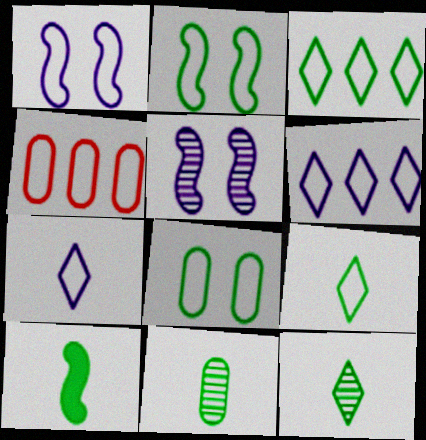[[1, 4, 9], 
[2, 4, 7], 
[9, 10, 11]]